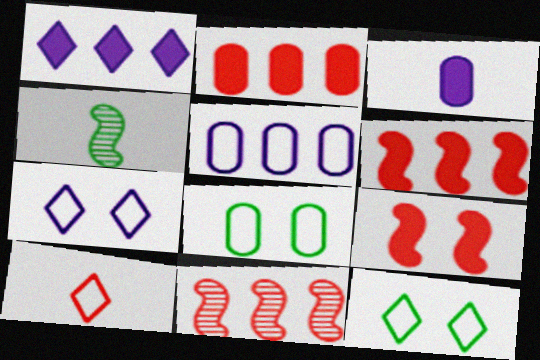[[2, 4, 7], 
[3, 4, 10], 
[3, 11, 12]]